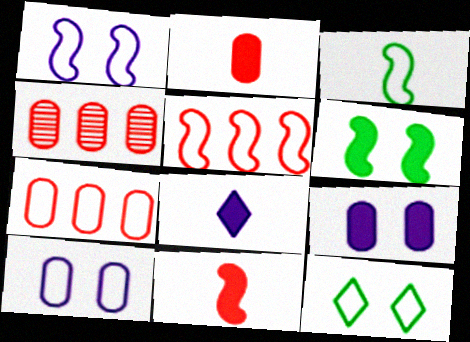[[1, 3, 5]]